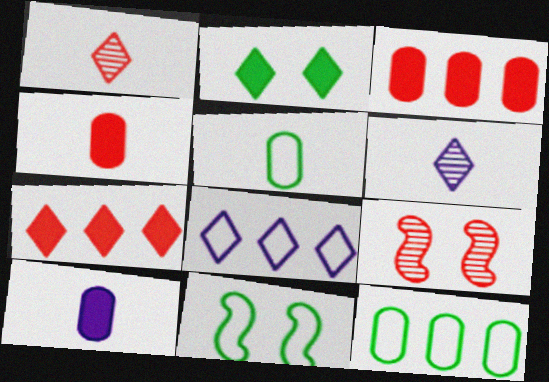[[1, 2, 8], 
[3, 6, 11]]